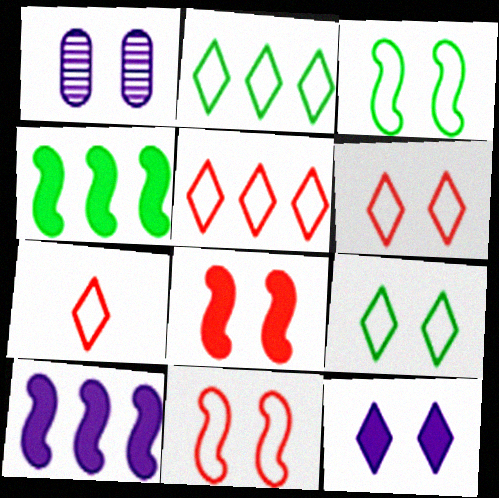[[1, 4, 7], 
[1, 8, 9], 
[5, 6, 7]]